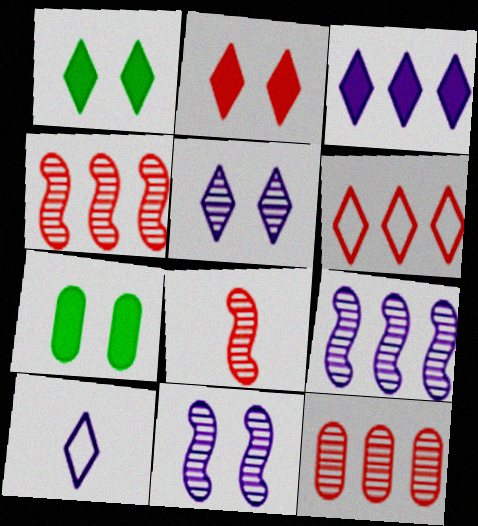[[3, 5, 10], 
[4, 7, 10]]